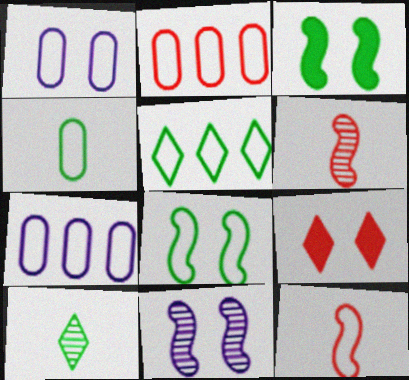[[1, 2, 4], 
[1, 5, 12], 
[2, 6, 9], 
[4, 5, 8]]